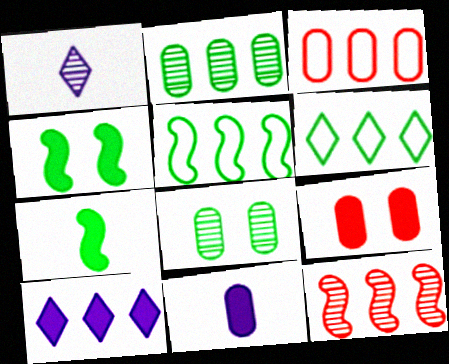[[1, 3, 4], 
[1, 5, 9], 
[1, 8, 12], 
[3, 8, 11], 
[6, 7, 8], 
[7, 9, 10]]